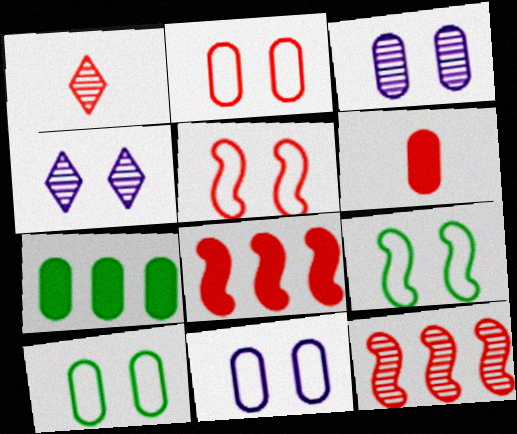[[1, 2, 8], 
[2, 10, 11]]